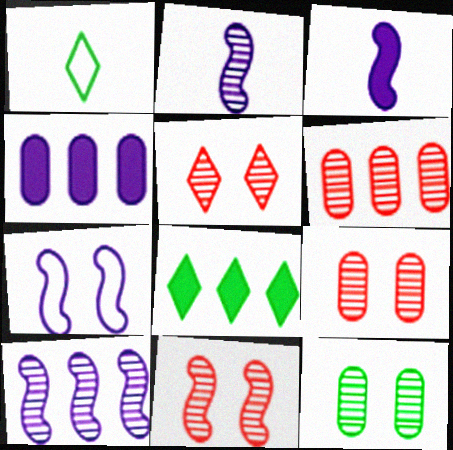[[1, 4, 11], 
[3, 7, 10], 
[5, 9, 11]]